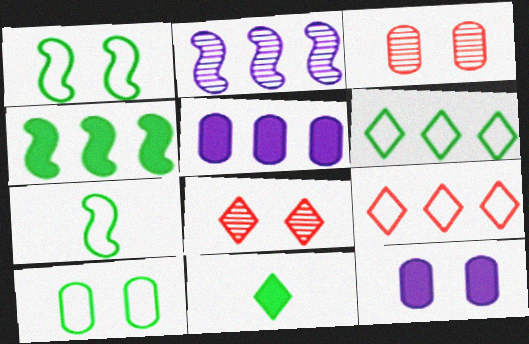[[1, 8, 12], 
[3, 10, 12], 
[5, 7, 8], 
[6, 7, 10]]